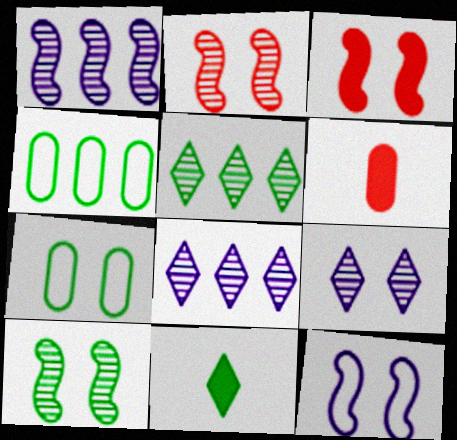[[3, 7, 9], 
[3, 10, 12], 
[4, 10, 11], 
[5, 6, 12]]